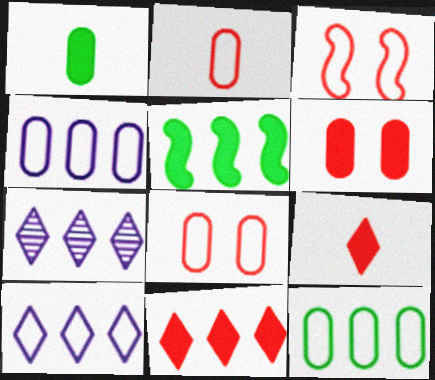[[1, 3, 7]]